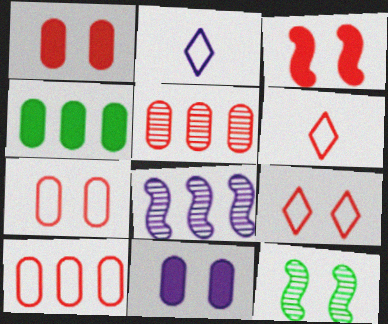[[2, 8, 11], 
[3, 5, 6], 
[9, 11, 12]]